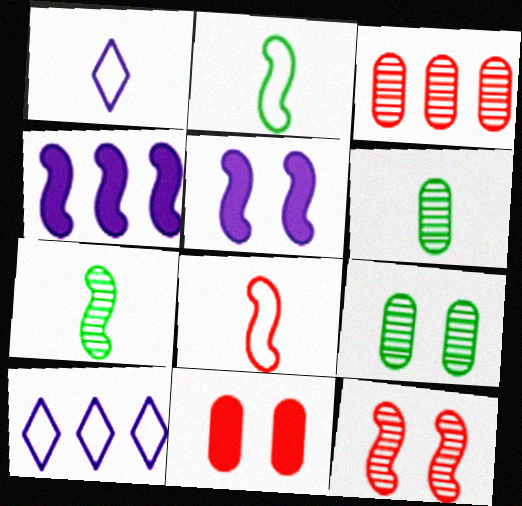[[2, 4, 12], 
[7, 10, 11]]